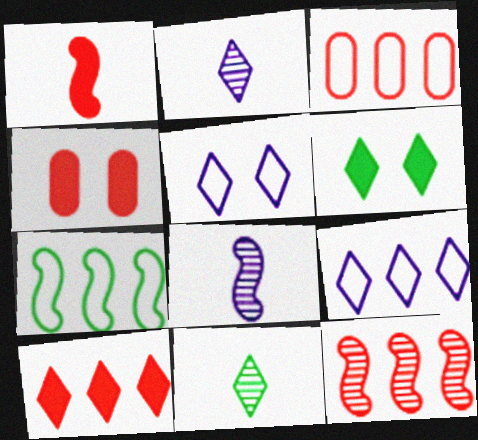[[1, 4, 10], 
[2, 4, 7], 
[3, 6, 8], 
[3, 7, 9], 
[3, 10, 12], 
[5, 10, 11]]